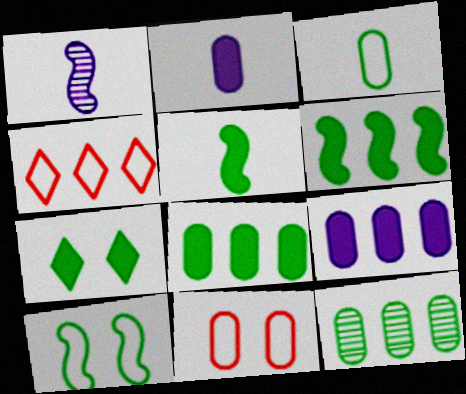[[2, 11, 12], 
[5, 7, 8]]